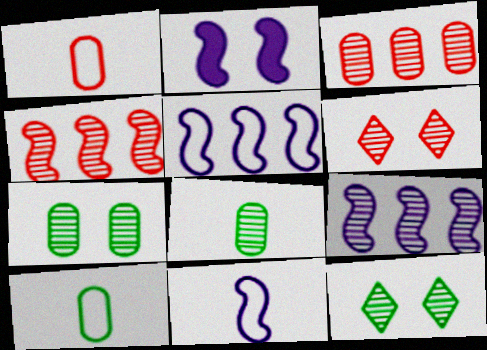[[2, 9, 11], 
[6, 8, 9]]